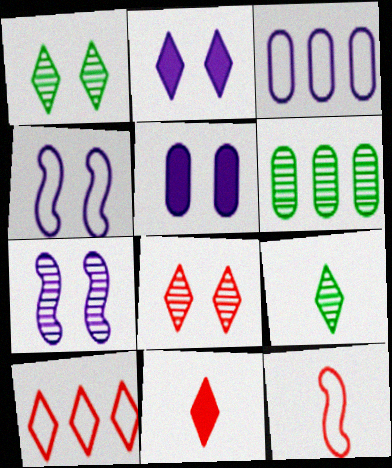[[2, 6, 12], 
[2, 9, 10], 
[4, 6, 11], 
[8, 10, 11]]